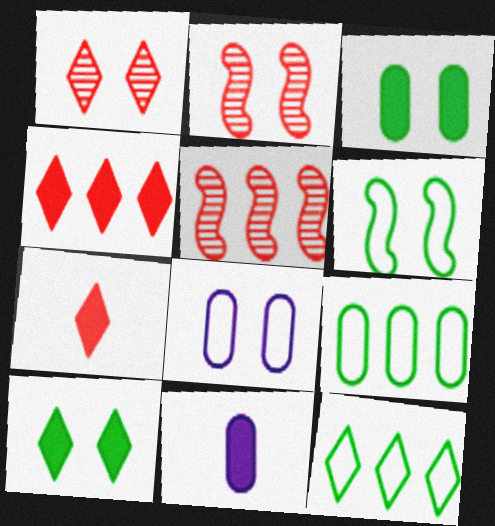[[2, 8, 10], 
[2, 11, 12]]